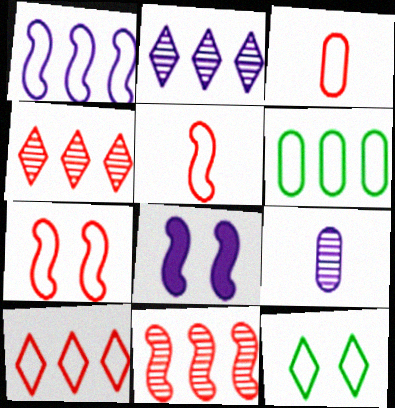[[1, 3, 12], 
[1, 6, 10], 
[3, 7, 10]]